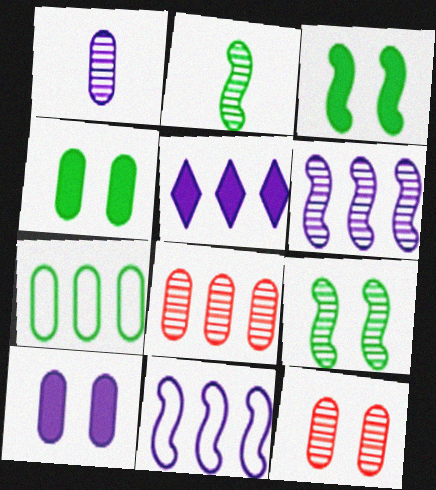[]